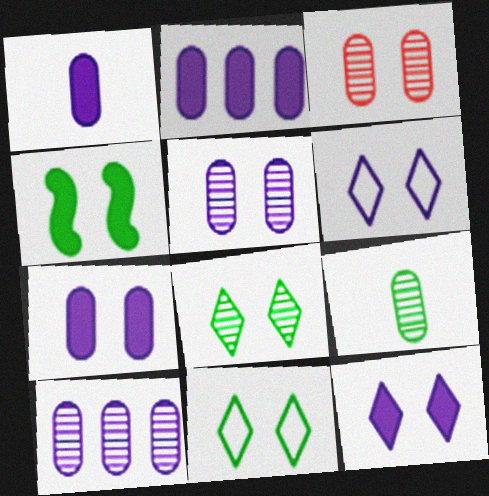[[1, 2, 7], 
[3, 4, 6], 
[3, 9, 10]]